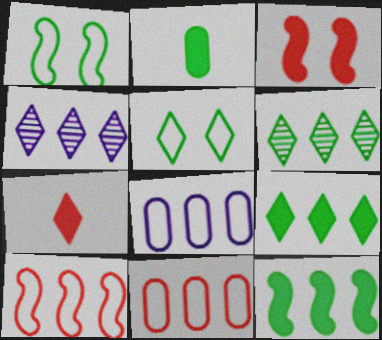[[1, 2, 6], 
[4, 5, 7], 
[4, 11, 12]]